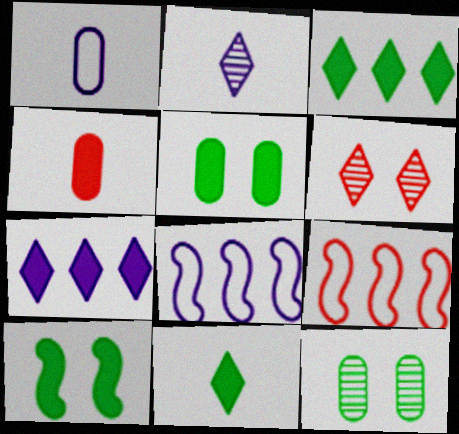[[2, 5, 9], 
[4, 6, 9], 
[4, 7, 10]]